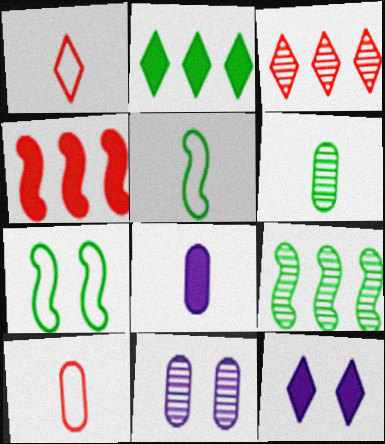[[2, 6, 7], 
[3, 7, 8], 
[6, 8, 10], 
[9, 10, 12]]